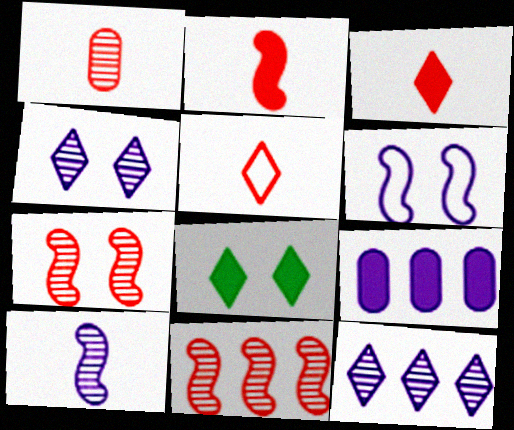[[1, 2, 5], 
[2, 8, 9], 
[5, 8, 12]]